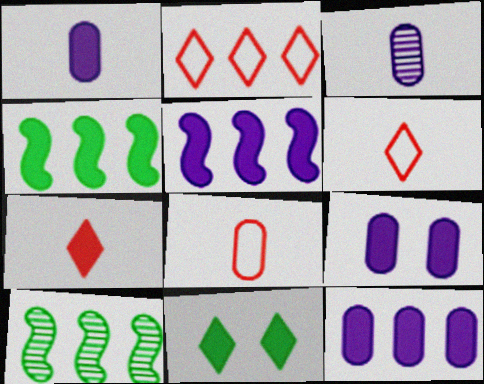[[1, 9, 12], 
[2, 10, 12], 
[4, 7, 9], 
[6, 9, 10]]